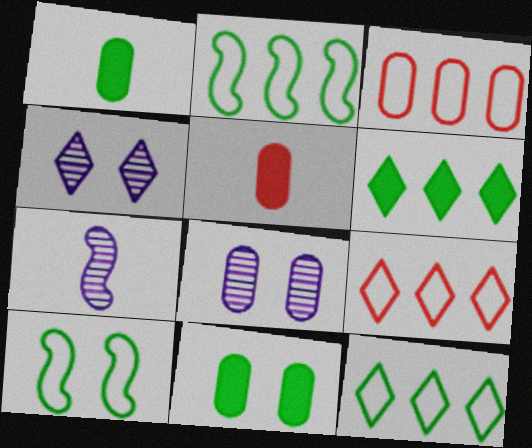[[1, 3, 8], 
[2, 4, 5], 
[7, 9, 11]]